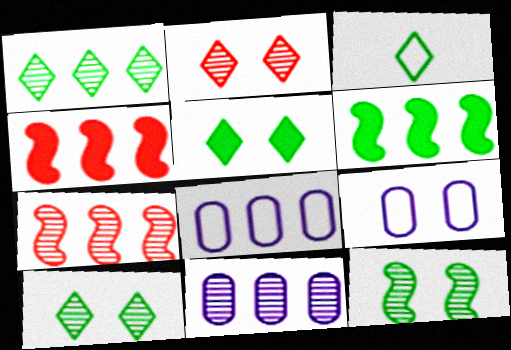[[1, 3, 5], 
[1, 4, 8], 
[1, 7, 11]]